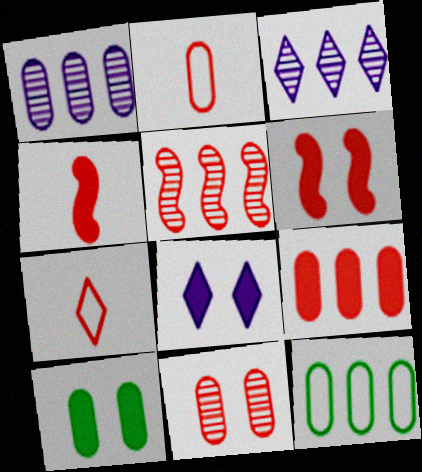[[1, 2, 10], 
[1, 9, 12], 
[2, 9, 11], 
[6, 8, 10]]